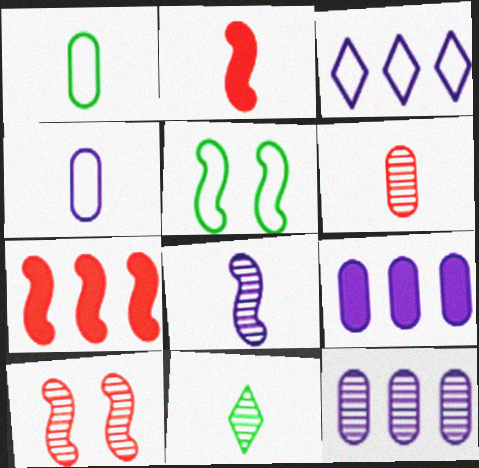[[2, 4, 11], 
[5, 7, 8], 
[6, 8, 11], 
[10, 11, 12]]